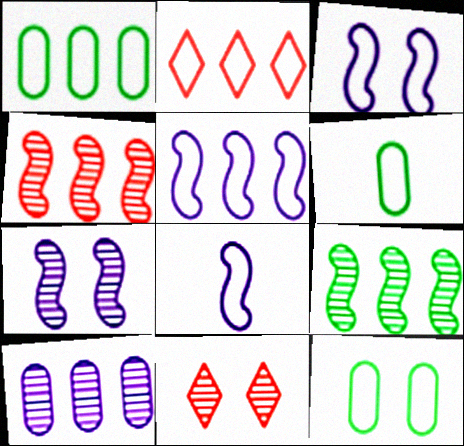[[1, 2, 5], 
[1, 6, 12], 
[2, 3, 6], 
[2, 8, 12], 
[3, 5, 8]]